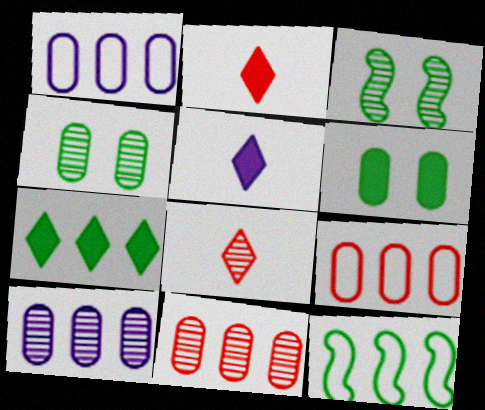[[1, 2, 3], 
[3, 5, 9], 
[3, 8, 10]]